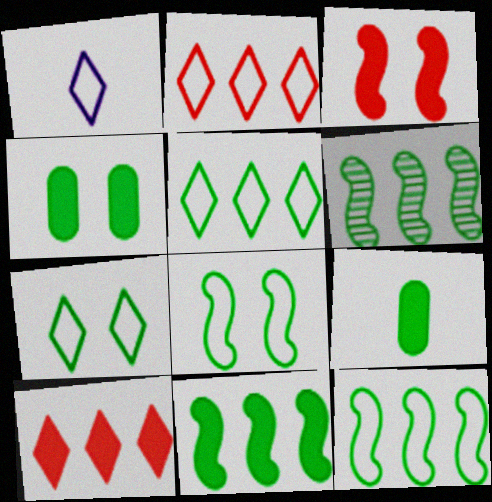[[1, 2, 7], 
[6, 7, 9], 
[6, 11, 12]]